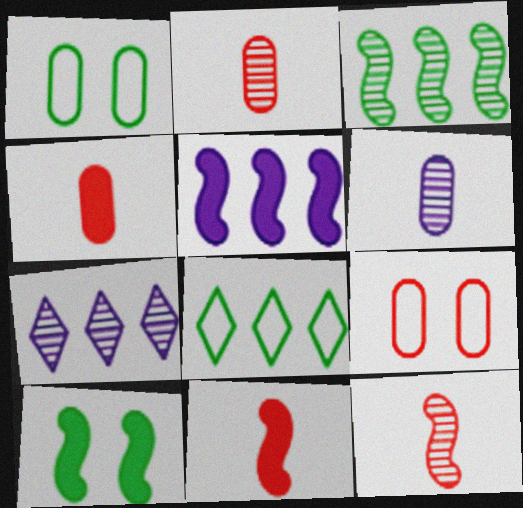[[1, 7, 11], 
[5, 10, 11]]